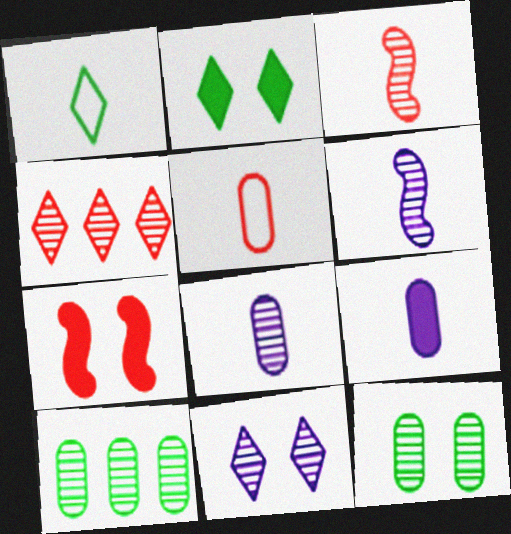[[1, 3, 9], 
[3, 10, 11], 
[4, 5, 7], 
[4, 6, 12]]